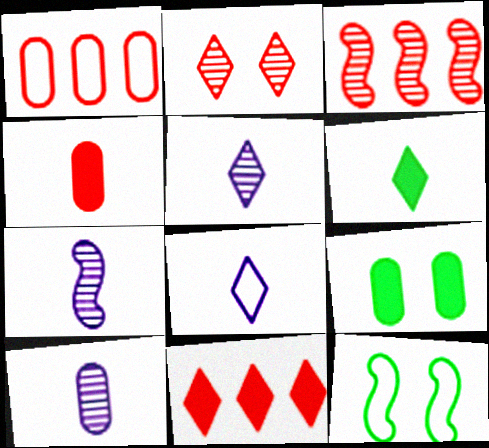[[1, 3, 11], 
[1, 8, 12], 
[1, 9, 10], 
[3, 8, 9], 
[5, 7, 10], 
[10, 11, 12]]